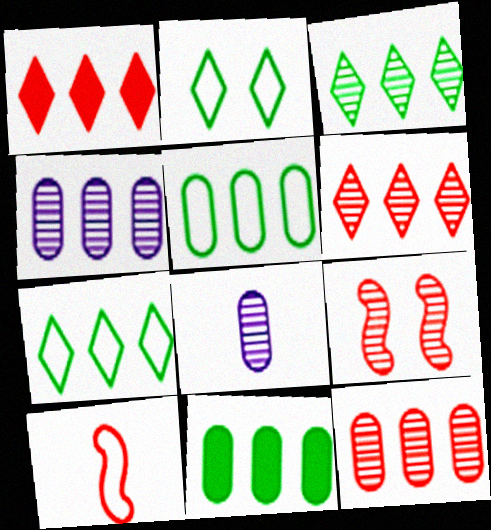[[3, 8, 9]]